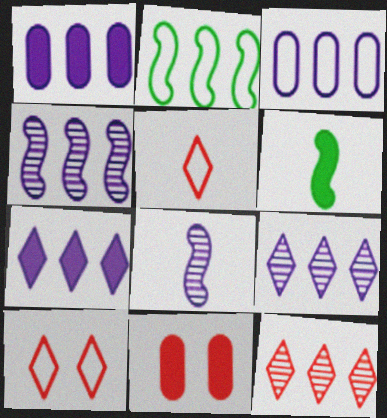[[1, 2, 12], 
[3, 4, 7], 
[6, 7, 11]]